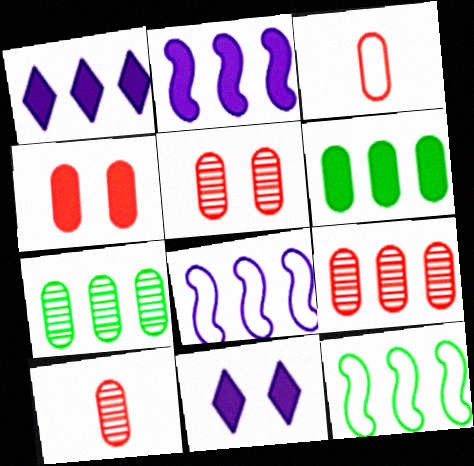[[1, 9, 12], 
[3, 4, 9], 
[5, 9, 10], 
[10, 11, 12]]